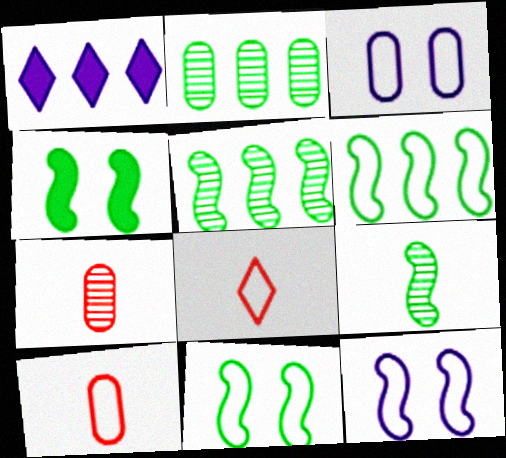[[1, 7, 11], 
[3, 6, 8], 
[4, 6, 9]]